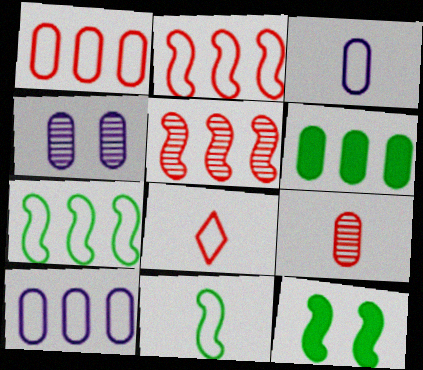[[3, 8, 11]]